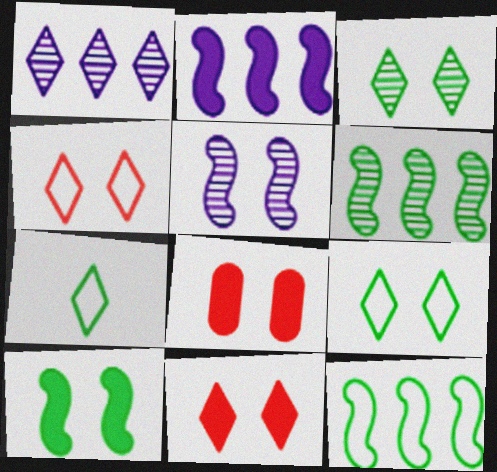[[1, 7, 11], 
[5, 8, 9]]